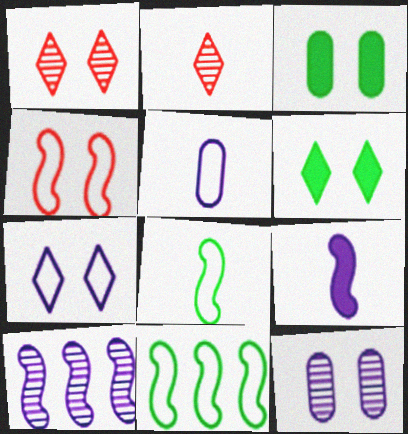[[1, 6, 7], 
[4, 6, 12]]